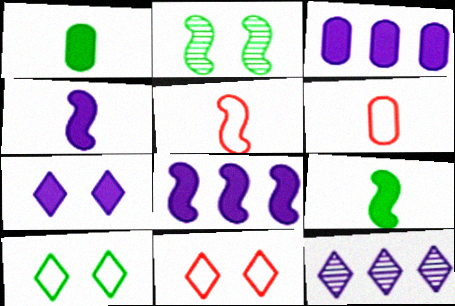[[2, 5, 8], 
[3, 4, 7]]